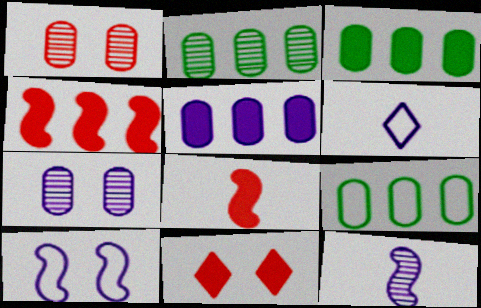[[2, 3, 9], 
[9, 11, 12]]